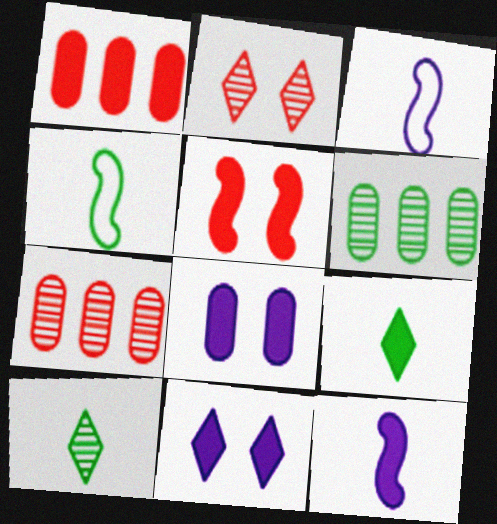[[4, 7, 11]]